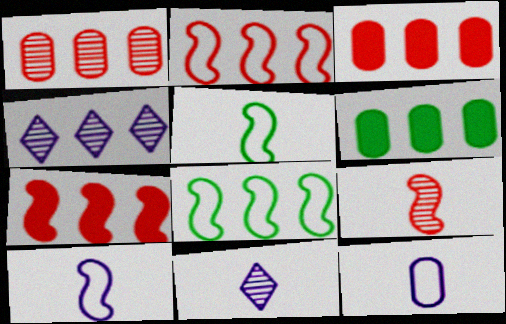[[2, 4, 6], 
[3, 4, 8]]